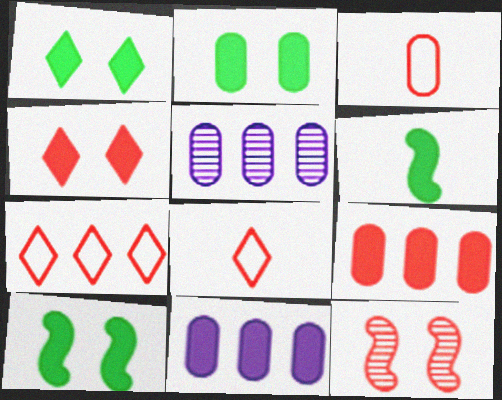[[1, 2, 10], 
[2, 3, 5], 
[4, 6, 11], 
[5, 8, 10], 
[8, 9, 12]]